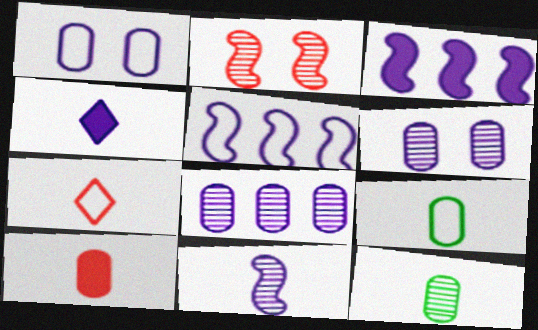[[4, 5, 6]]